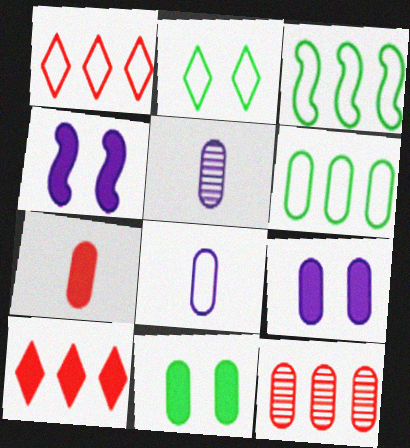[[8, 11, 12]]